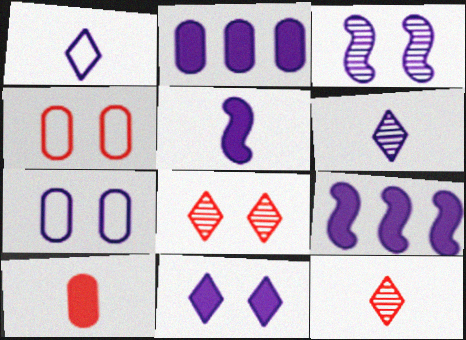[[1, 2, 3], 
[2, 5, 11], 
[3, 7, 11], 
[6, 7, 9]]